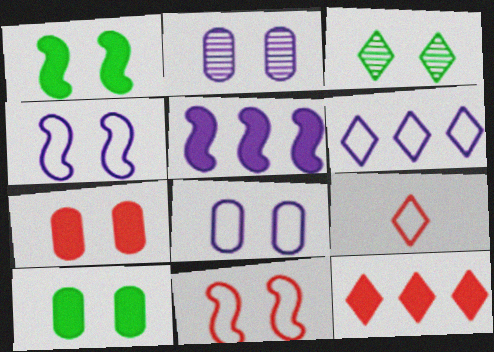[[3, 4, 7]]